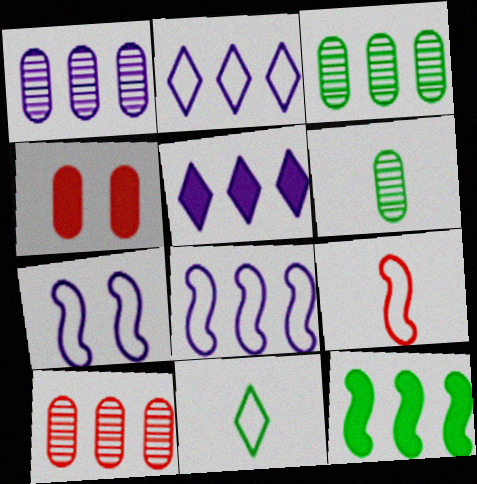[[1, 3, 10], 
[1, 5, 8], 
[2, 10, 12]]